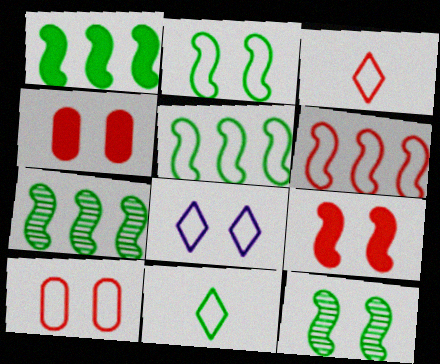[[1, 5, 7], 
[2, 8, 10], 
[3, 6, 10], 
[4, 8, 12]]